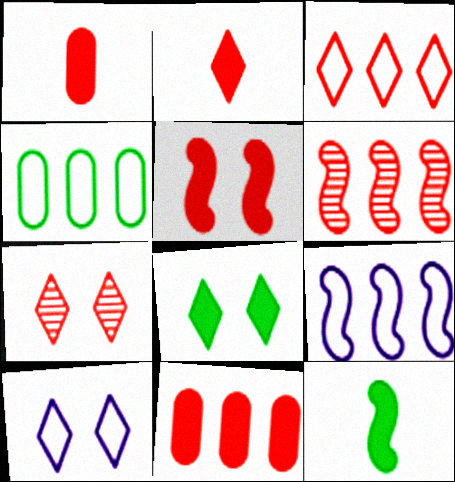[[2, 3, 7], 
[2, 5, 11], 
[3, 4, 9], 
[3, 6, 11], 
[7, 8, 10]]